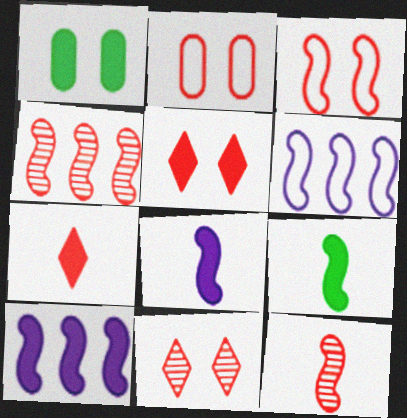[[1, 7, 10], 
[2, 4, 7]]